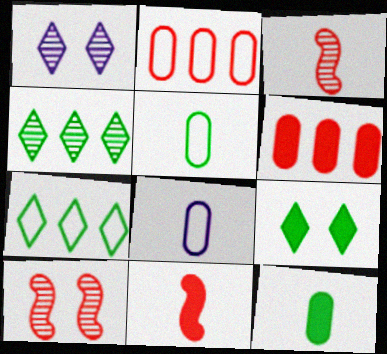[]